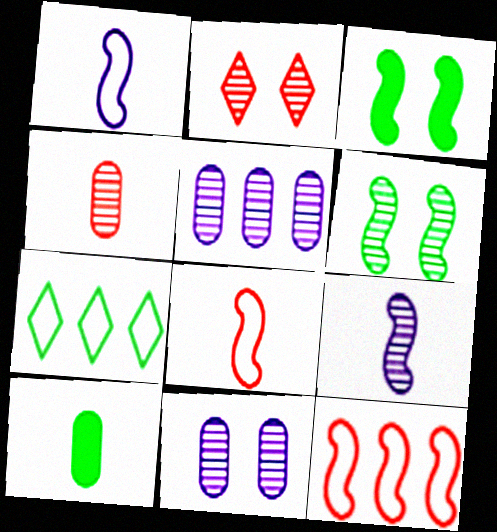[[2, 6, 11], 
[3, 9, 12], 
[6, 7, 10]]